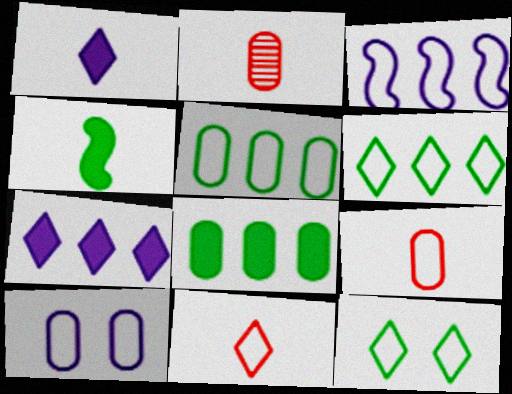[[2, 8, 10], 
[3, 9, 12], 
[5, 9, 10]]